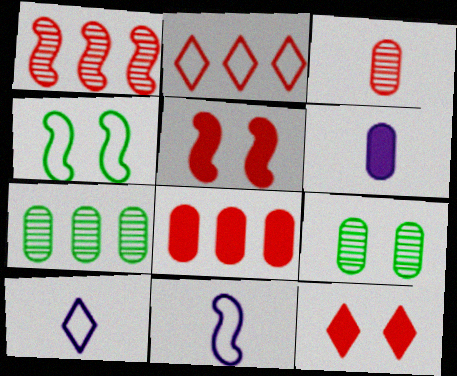[[1, 2, 8], 
[2, 3, 5], 
[5, 7, 10], 
[7, 11, 12]]